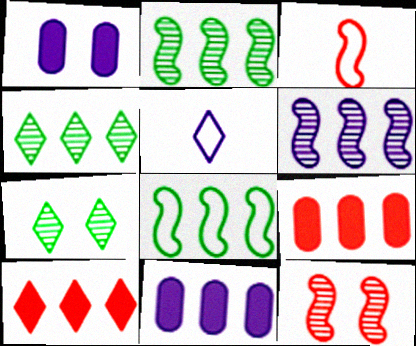[[1, 3, 4], 
[1, 5, 6], 
[3, 7, 11], 
[5, 7, 10]]